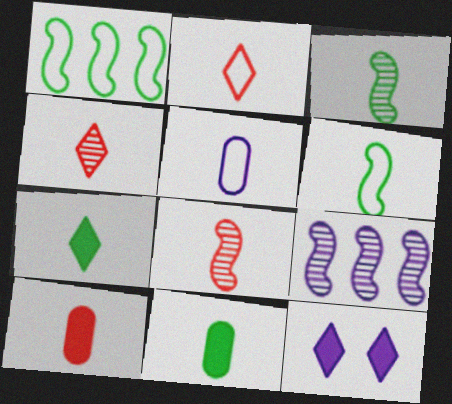[[2, 5, 6], 
[2, 8, 10], 
[5, 7, 8], 
[5, 9, 12]]